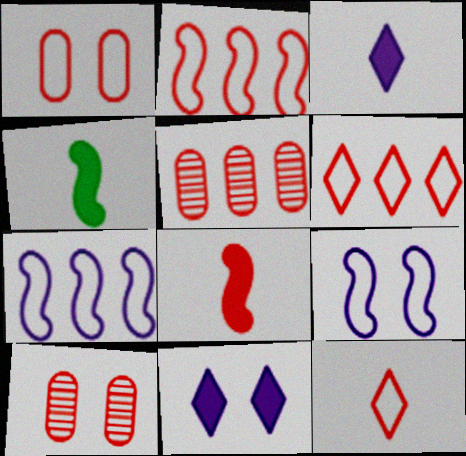[[1, 2, 12], 
[6, 8, 10]]